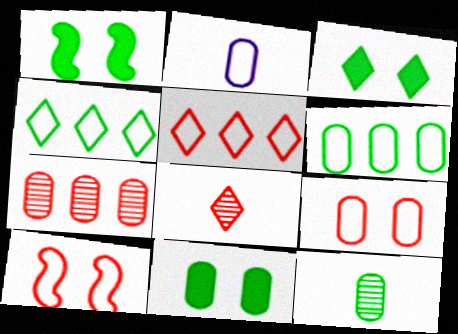[[1, 3, 11], 
[1, 4, 12], 
[2, 4, 10], 
[2, 6, 9], 
[2, 7, 11], 
[6, 11, 12]]